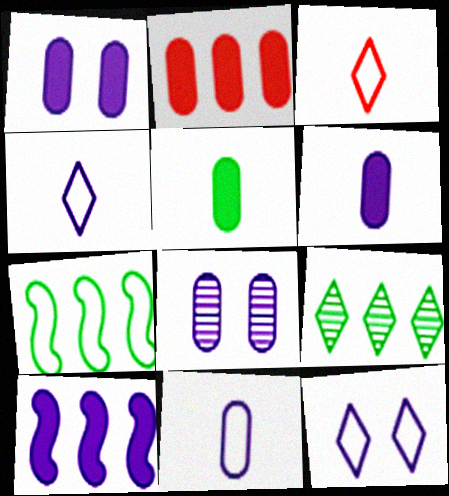[[1, 2, 5], 
[4, 8, 10]]